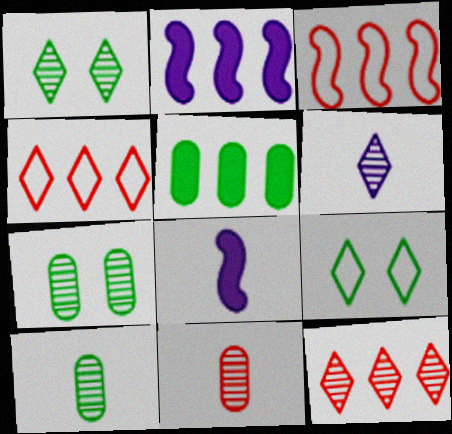[[1, 6, 12], 
[2, 9, 11], 
[4, 7, 8]]